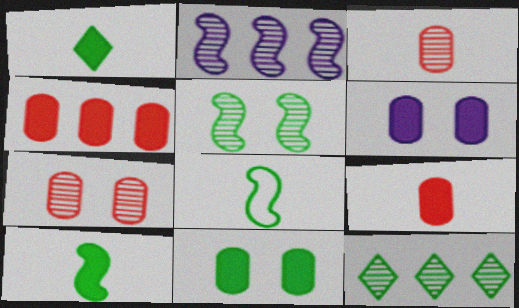[[8, 11, 12]]